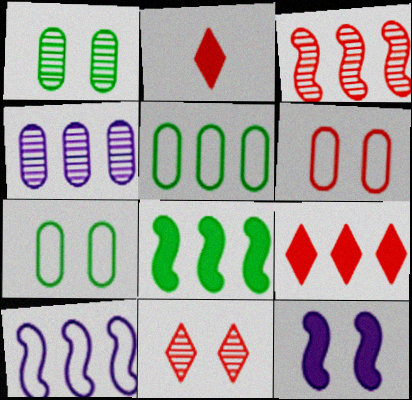[[1, 2, 10], 
[2, 3, 6], 
[3, 8, 10], 
[7, 11, 12]]